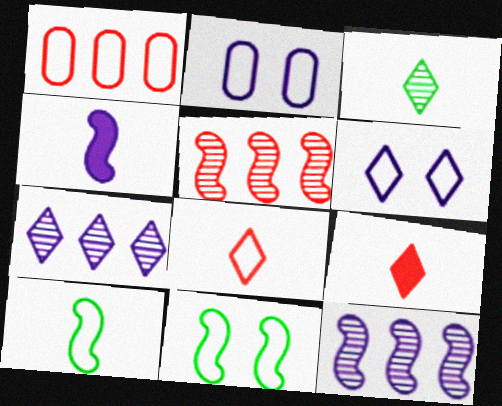[[1, 6, 10], 
[2, 4, 7], 
[4, 5, 11]]